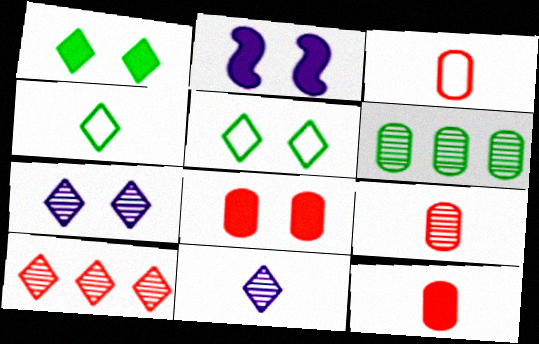[[1, 2, 8], 
[3, 9, 12]]